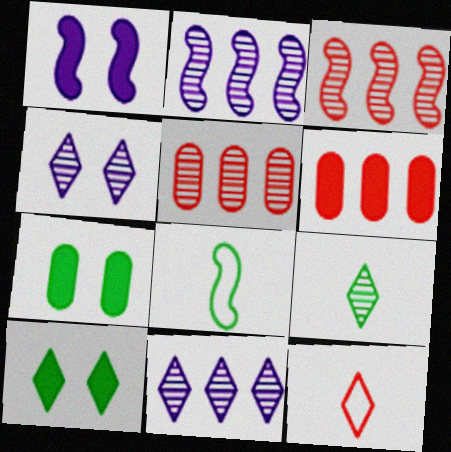[[1, 3, 8], 
[2, 7, 12], 
[4, 6, 8], 
[10, 11, 12]]